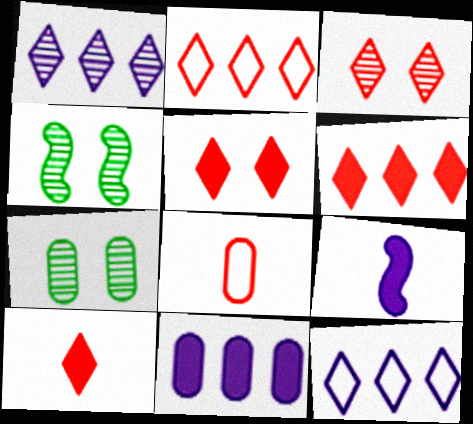[[2, 3, 10], 
[2, 7, 9], 
[5, 6, 10], 
[7, 8, 11]]